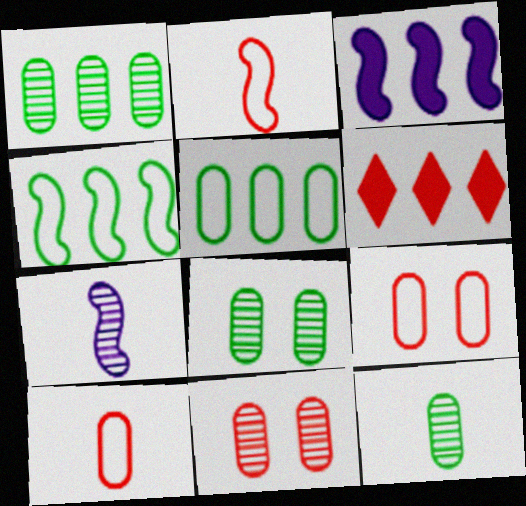[[1, 8, 12], 
[2, 6, 11]]